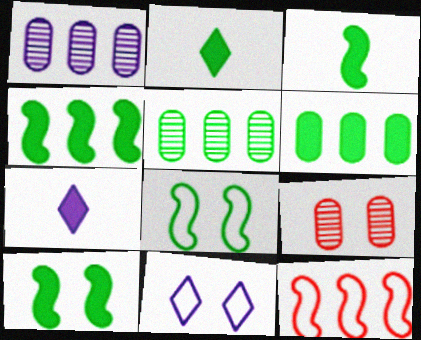[[2, 5, 8], 
[2, 6, 10], 
[3, 4, 10], 
[9, 10, 11]]